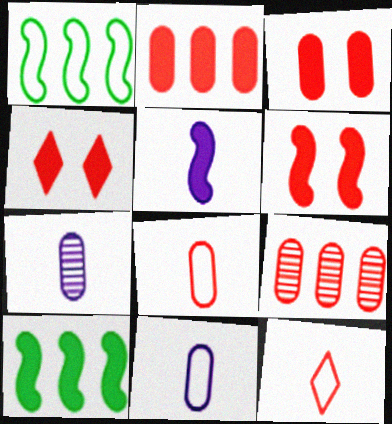[[1, 4, 7], 
[3, 4, 6], 
[3, 8, 9], 
[5, 6, 10], 
[6, 9, 12]]